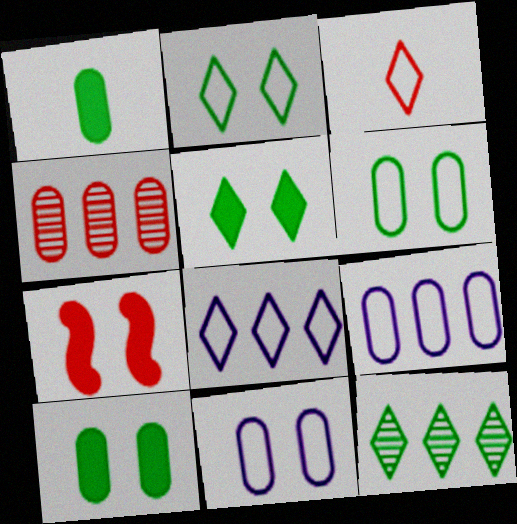[[1, 4, 11], 
[2, 3, 8], 
[3, 4, 7]]